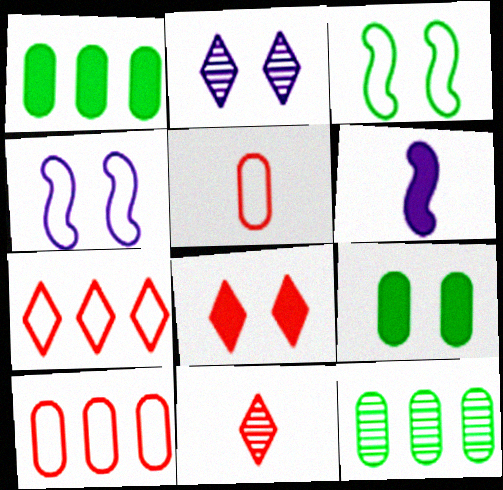[[1, 4, 11], 
[1, 6, 8], 
[7, 8, 11]]